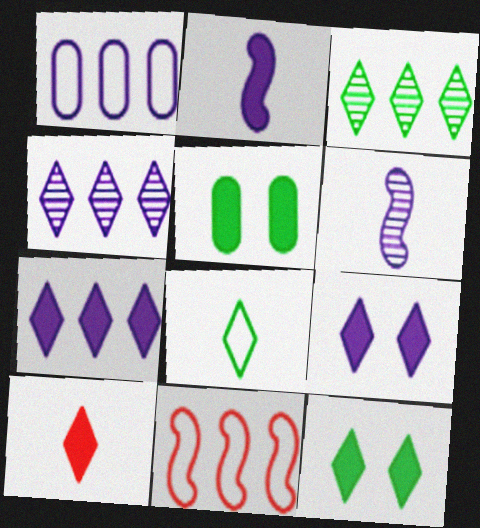[[1, 6, 9], 
[3, 8, 12], 
[7, 10, 12]]